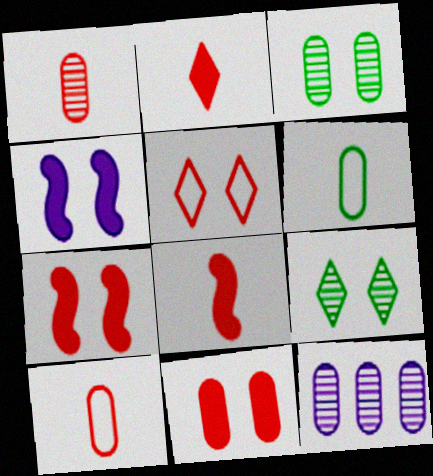[[1, 3, 12], 
[3, 4, 5], 
[6, 11, 12]]